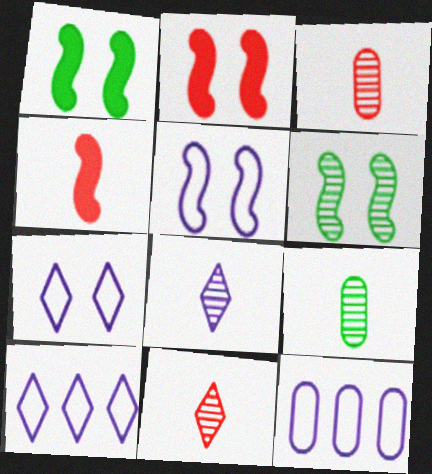[[1, 3, 10], 
[1, 11, 12], 
[2, 5, 6], 
[2, 9, 10]]